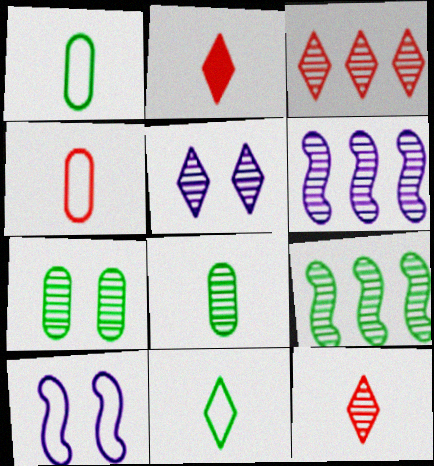[[6, 7, 12]]